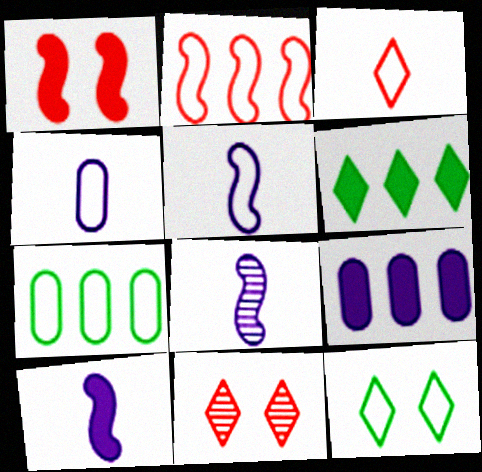[[2, 4, 12], 
[5, 8, 10], 
[7, 10, 11]]